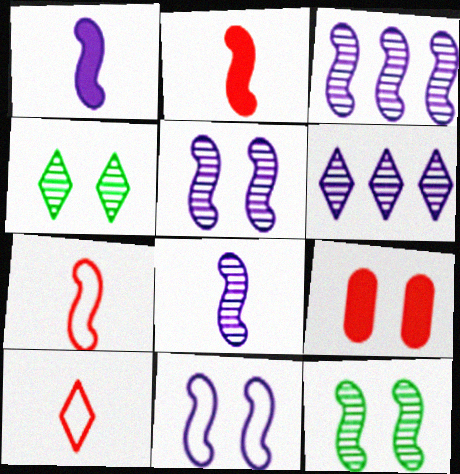[[1, 3, 11], 
[3, 5, 8], 
[4, 9, 11]]